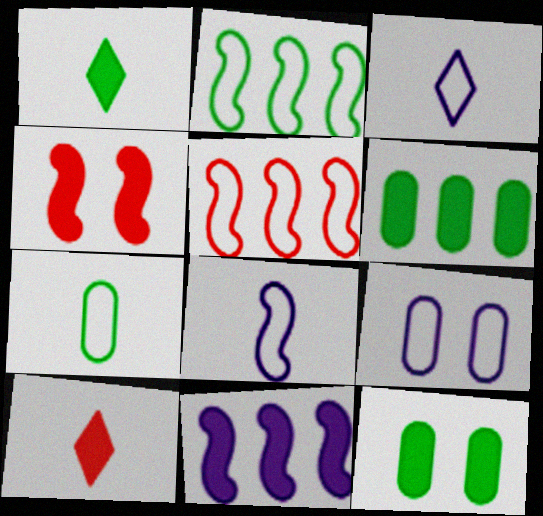[[10, 11, 12]]